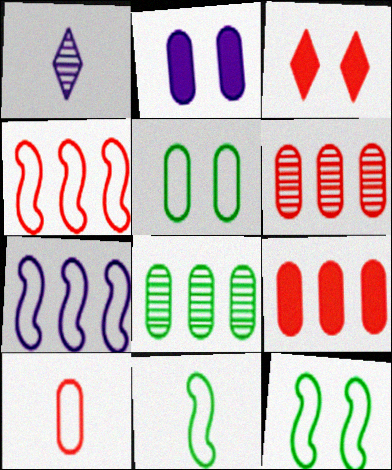[[1, 2, 7], 
[1, 9, 12], 
[2, 8, 10]]